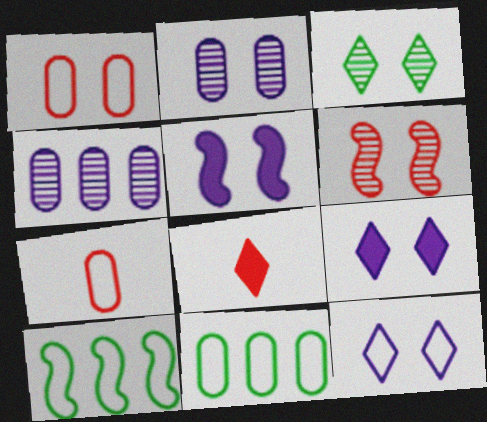[[1, 3, 5], 
[2, 3, 6], 
[2, 5, 12], 
[2, 8, 10], 
[7, 10, 12]]